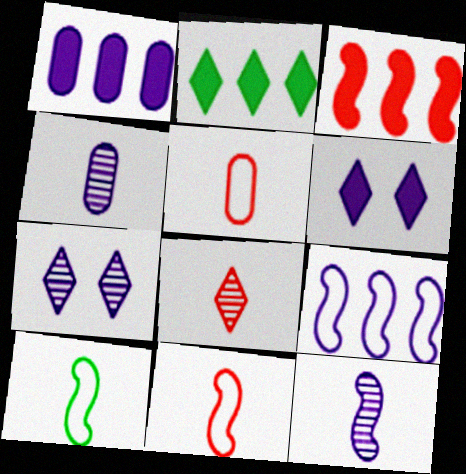[[1, 2, 3], 
[4, 6, 9]]